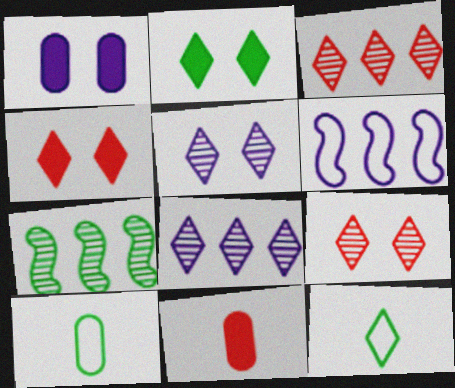[[2, 7, 10], 
[4, 8, 12]]